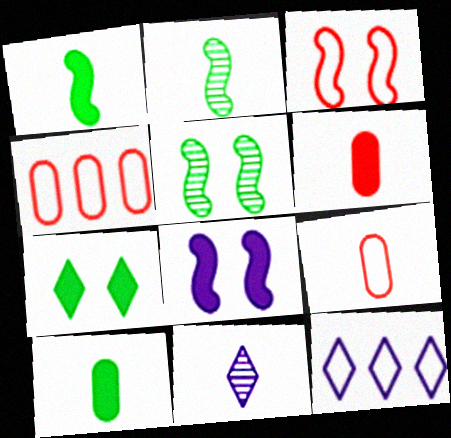[[1, 9, 11], 
[3, 5, 8], 
[5, 6, 12]]